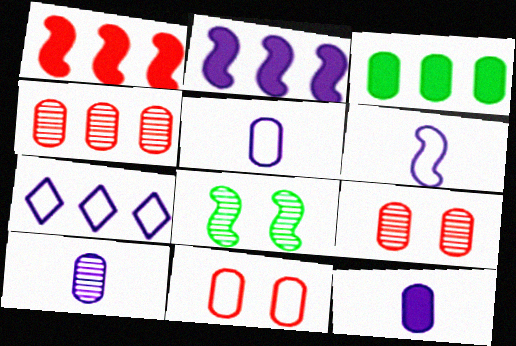[[1, 6, 8], 
[3, 5, 9], 
[3, 10, 11], 
[5, 10, 12]]